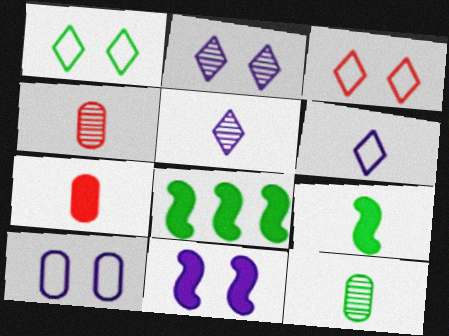[[1, 8, 12], 
[2, 10, 11], 
[4, 6, 9]]